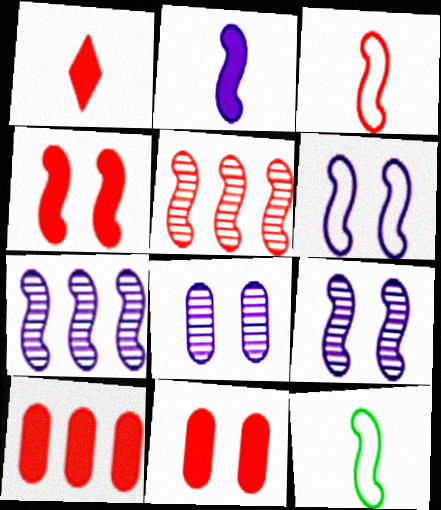[[1, 4, 10], 
[2, 6, 7], 
[3, 4, 5], 
[4, 7, 12]]